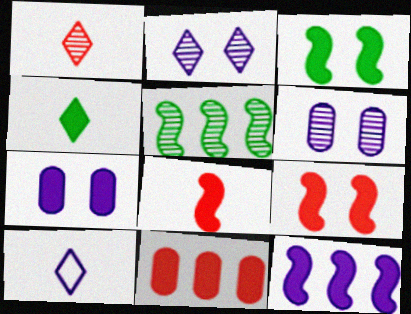[[1, 4, 10], 
[1, 5, 6], 
[3, 8, 12], 
[6, 10, 12]]